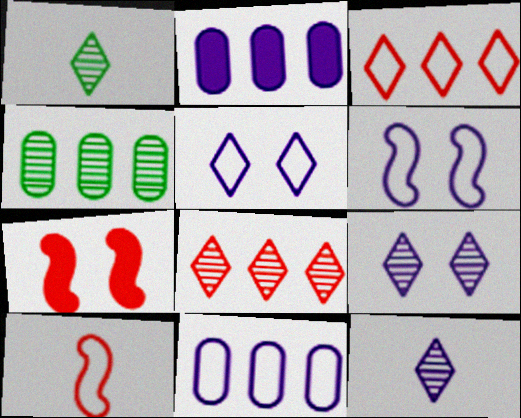[[1, 7, 11], 
[1, 8, 9], 
[2, 6, 12]]